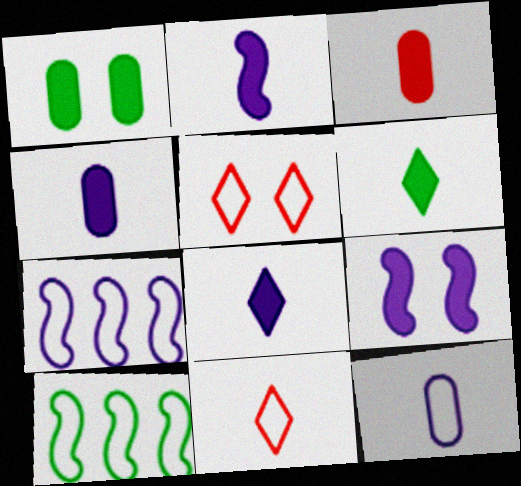[[2, 3, 6], 
[2, 4, 8], 
[5, 10, 12]]